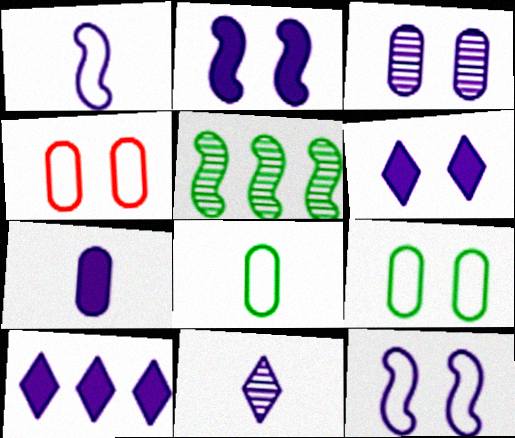[[1, 3, 10], 
[1, 7, 11], 
[2, 7, 10], 
[3, 6, 12]]